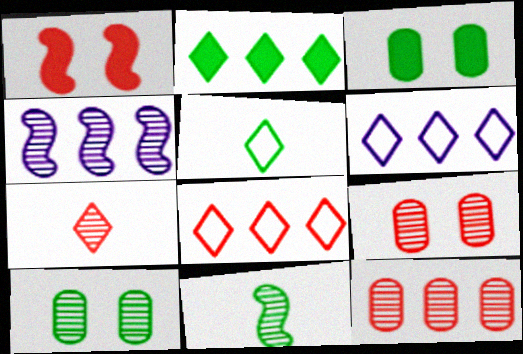[[4, 7, 10]]